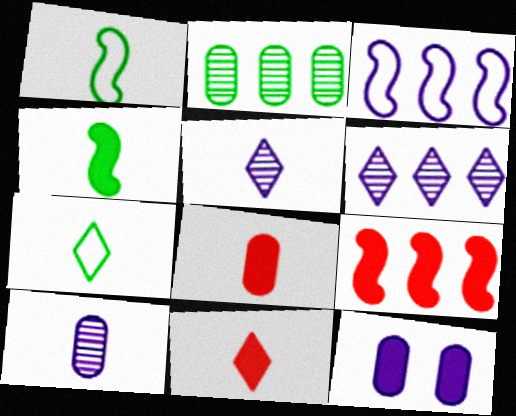[[1, 5, 8], 
[1, 10, 11], 
[3, 5, 12], 
[5, 7, 11]]